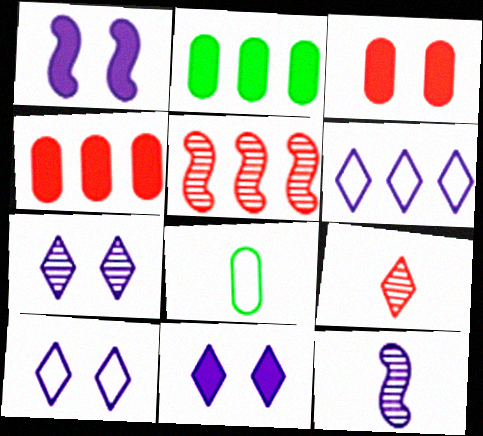[[2, 5, 6], 
[5, 8, 11], 
[7, 10, 11]]